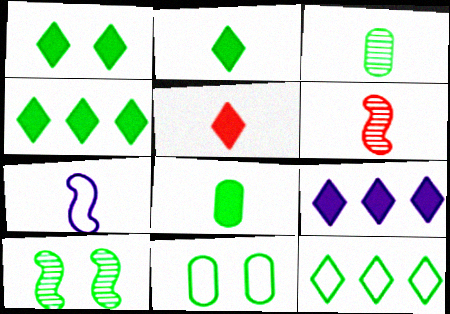[[1, 2, 4], 
[1, 5, 9], 
[1, 10, 11], 
[3, 5, 7], 
[6, 9, 11], 
[8, 10, 12]]